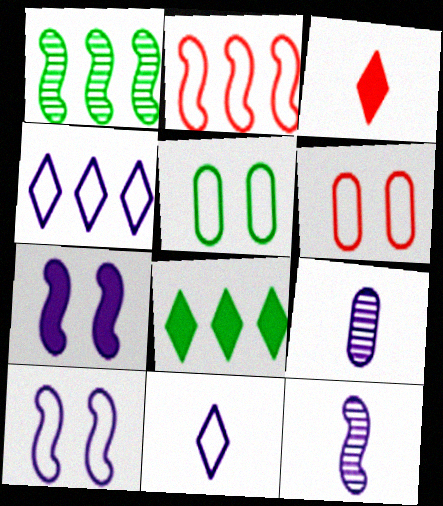[[2, 5, 11], 
[4, 7, 9], 
[6, 8, 12]]